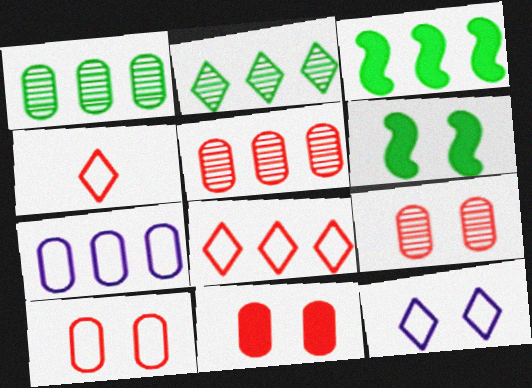[[6, 9, 12], 
[9, 10, 11]]